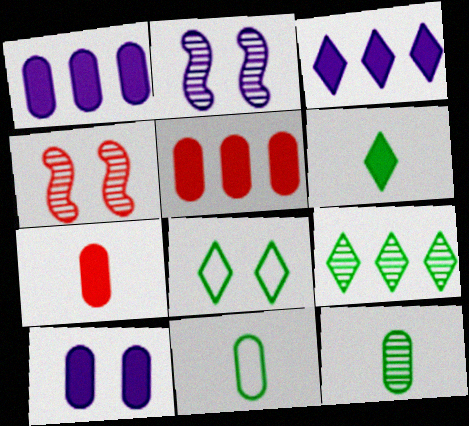[[3, 4, 11], 
[4, 8, 10], 
[6, 8, 9]]